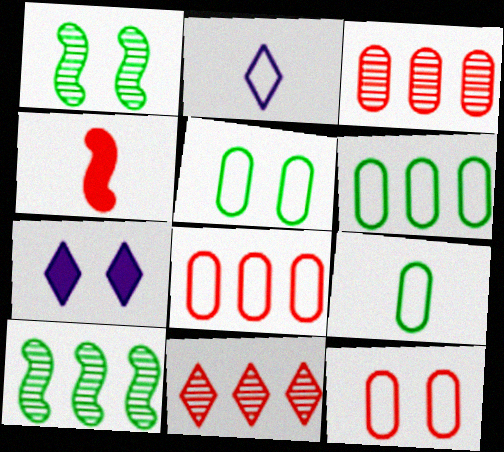[[1, 7, 12], 
[4, 11, 12], 
[5, 6, 9]]